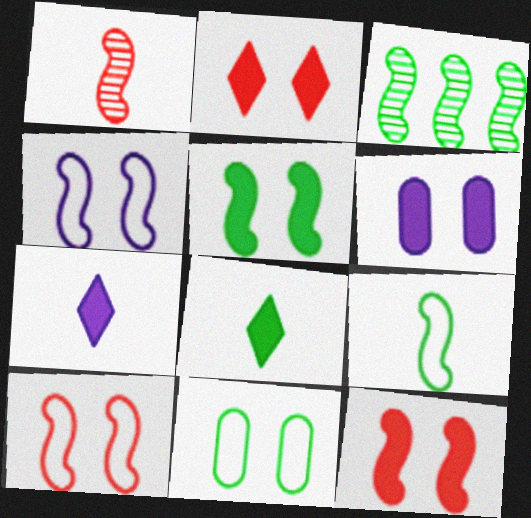[[2, 5, 6], 
[3, 5, 9], 
[3, 8, 11]]